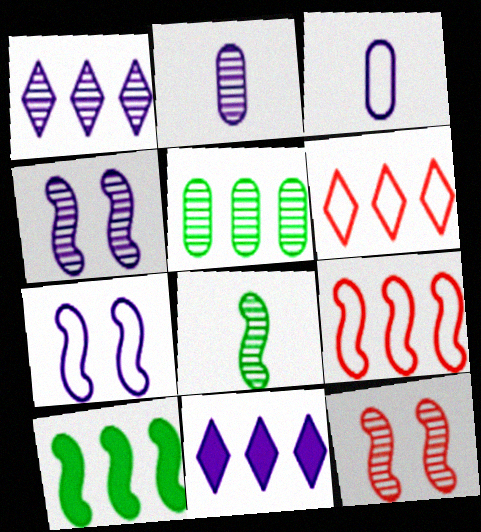[[1, 2, 4], 
[2, 7, 11], 
[3, 4, 11], 
[5, 9, 11]]